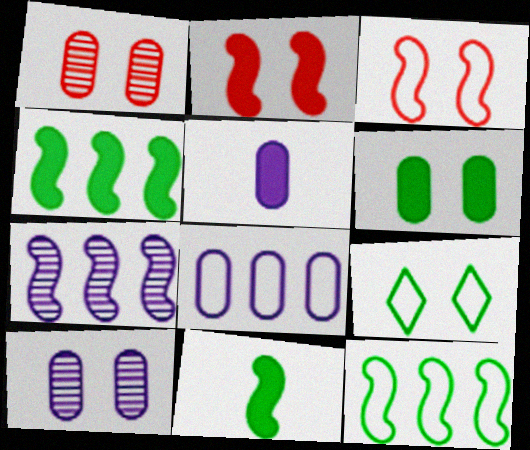[[2, 9, 10], 
[3, 7, 11], 
[5, 8, 10]]